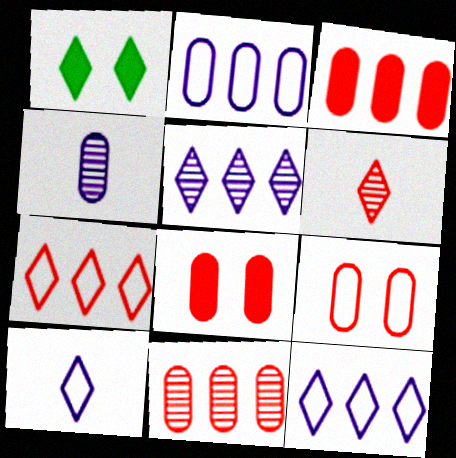[[1, 6, 12]]